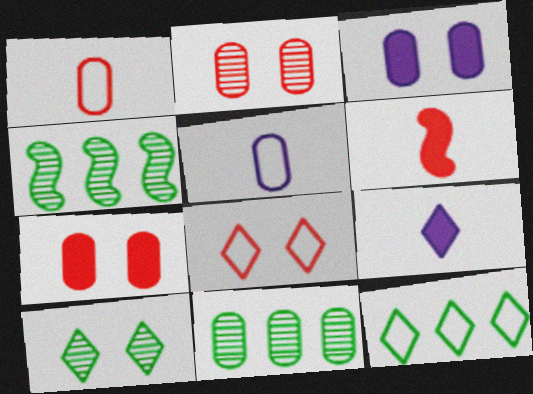[[1, 3, 11], 
[5, 7, 11]]